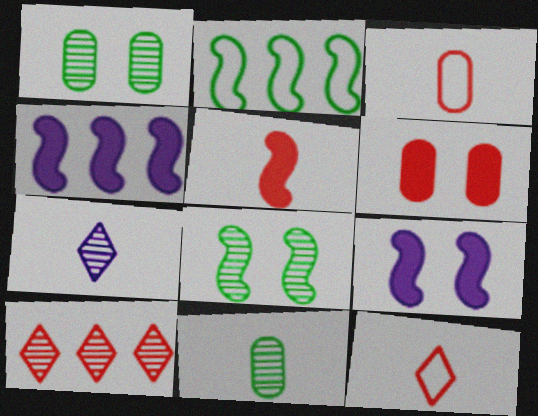[[1, 4, 12], 
[2, 6, 7]]